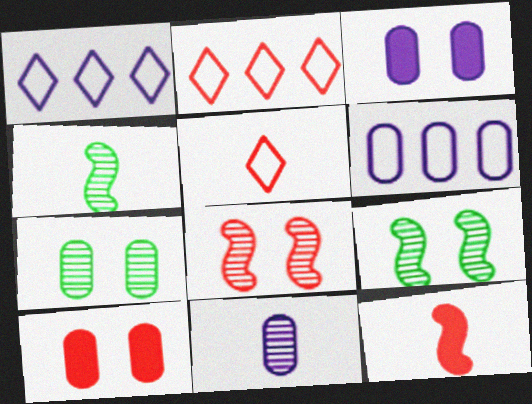[[1, 4, 10], 
[1, 7, 12], 
[2, 3, 4], 
[3, 6, 11]]